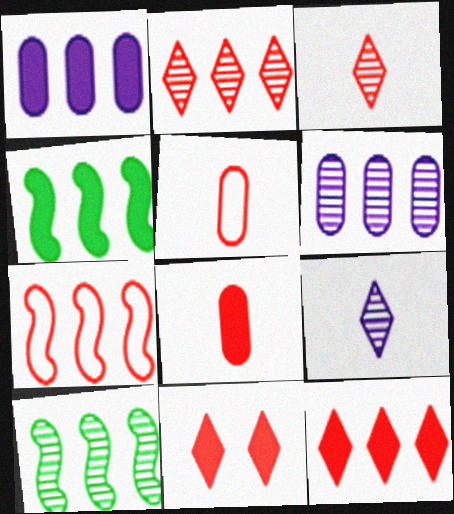[[1, 4, 12], 
[2, 6, 10]]